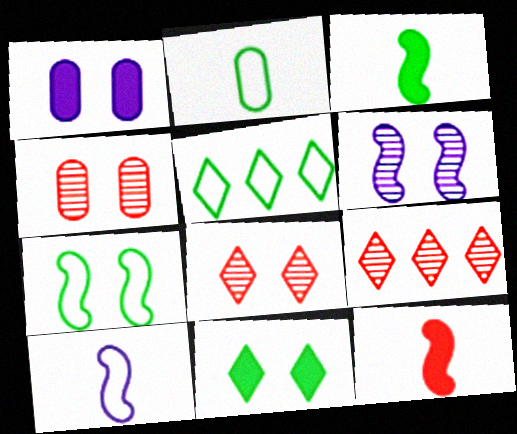[[1, 7, 8], 
[2, 5, 7]]